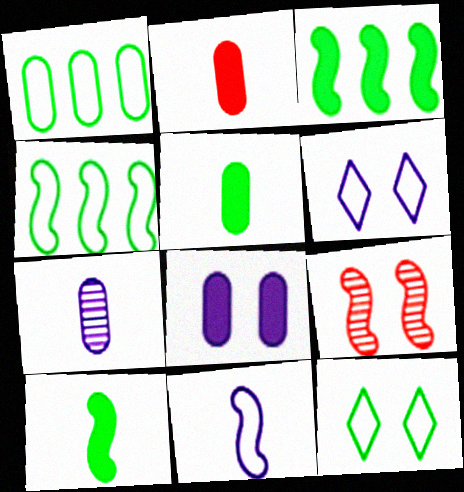[[3, 9, 11], 
[8, 9, 12]]